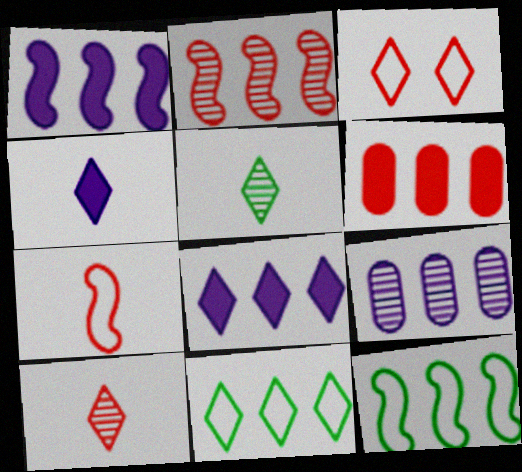[[1, 2, 12], 
[3, 5, 8]]